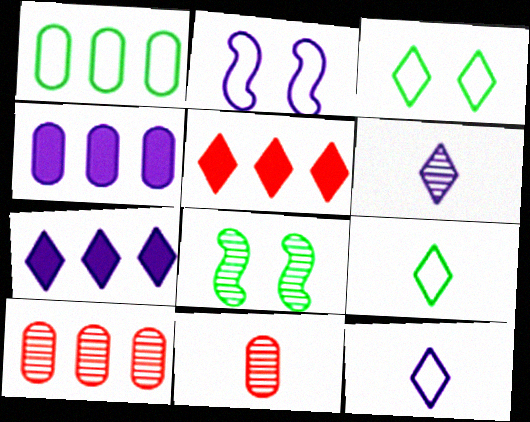[[1, 4, 10], 
[2, 4, 6], 
[3, 5, 6], 
[6, 8, 10]]